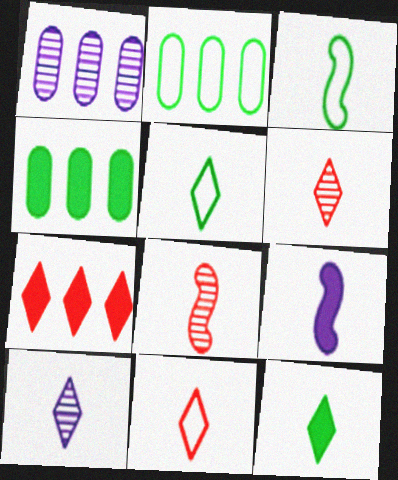[[3, 8, 9], 
[10, 11, 12]]